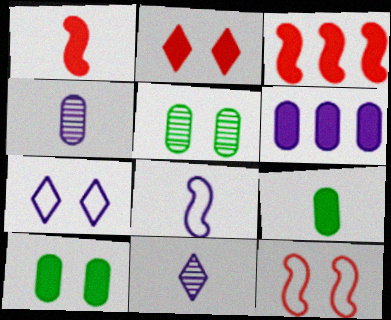[]